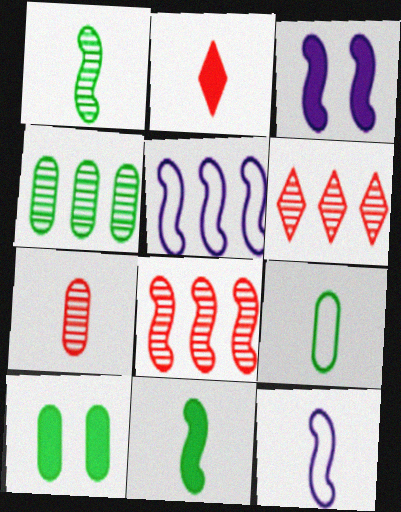[[3, 6, 9], 
[4, 9, 10], 
[6, 10, 12]]